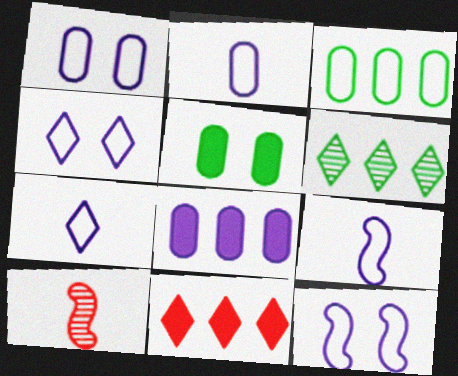[[1, 4, 12], 
[2, 7, 9]]